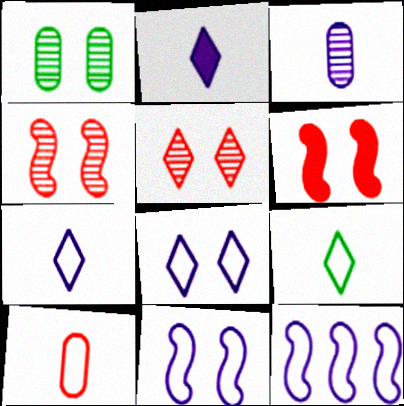[[1, 6, 8]]